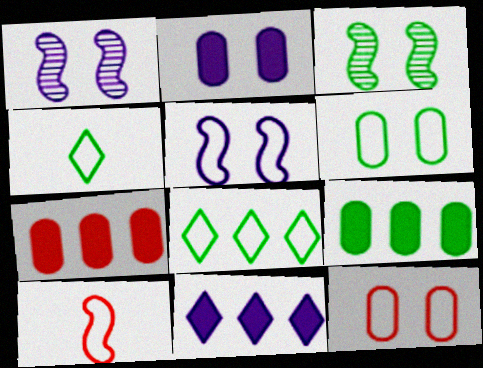[[1, 4, 7], 
[3, 4, 9]]